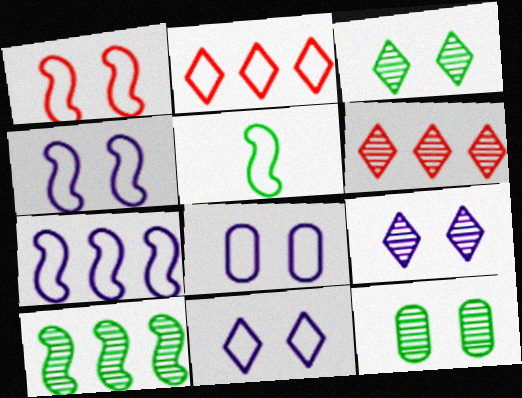[[1, 5, 7], 
[2, 5, 8], 
[4, 8, 11]]